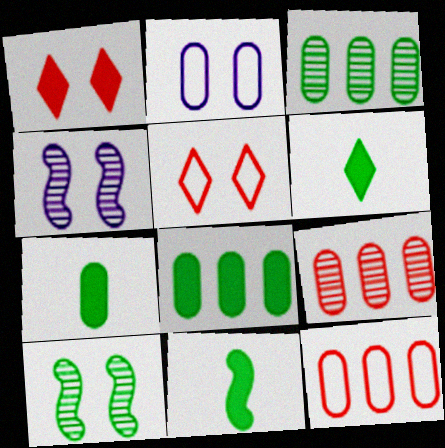[[1, 2, 10], 
[2, 7, 9], 
[4, 6, 12], 
[6, 7, 11]]